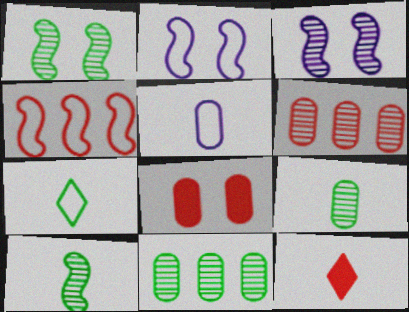[[2, 11, 12], 
[5, 8, 11], 
[5, 10, 12]]